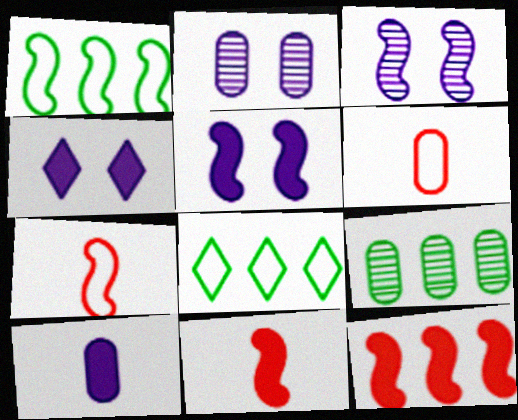[[1, 3, 11], 
[2, 8, 11], 
[4, 7, 9]]